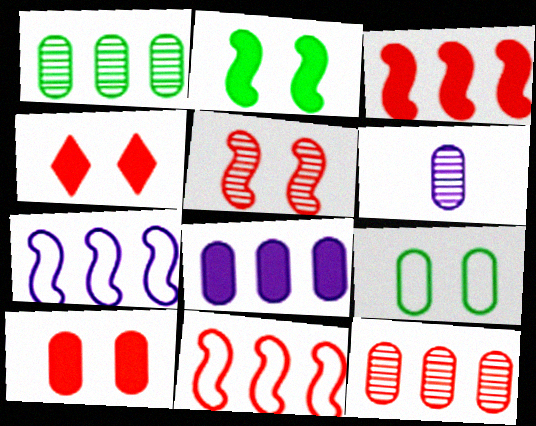[]